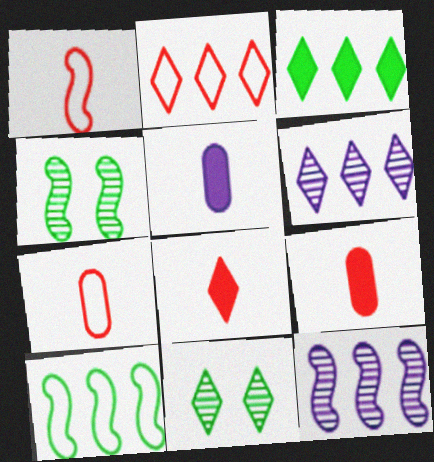[[2, 3, 6], 
[2, 4, 5]]